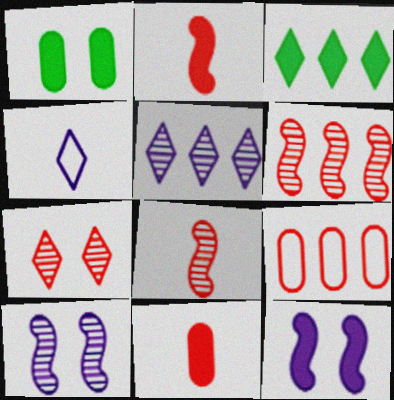[[1, 4, 6], 
[2, 7, 9], 
[3, 4, 7], 
[3, 11, 12]]